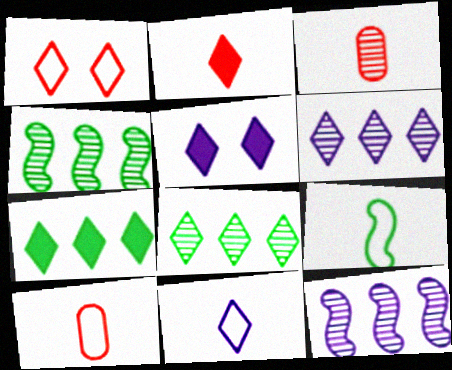[[2, 5, 7], 
[4, 5, 10], 
[5, 6, 11], 
[9, 10, 11]]